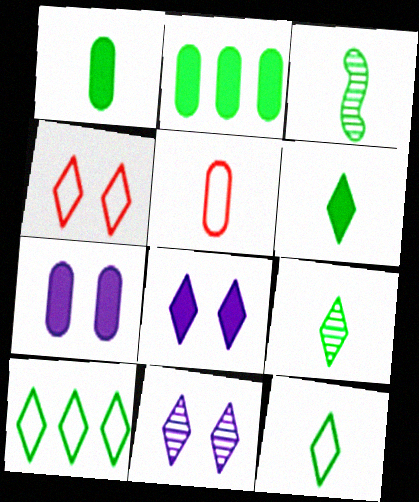[[1, 3, 12], 
[6, 9, 12]]